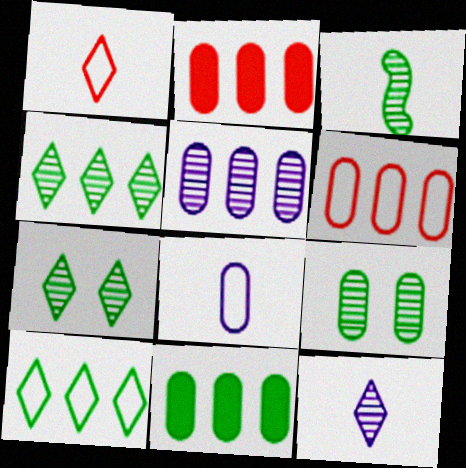[[2, 8, 9], 
[3, 4, 9], 
[5, 6, 11]]